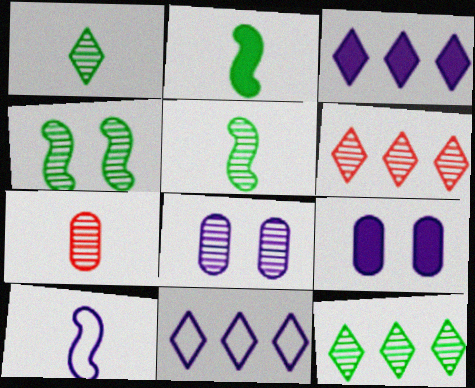[[3, 8, 10], 
[5, 6, 8]]